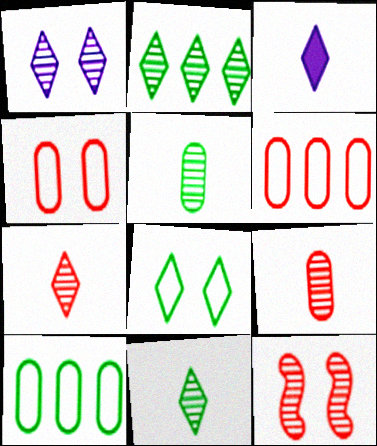[[1, 2, 7], 
[3, 10, 12]]